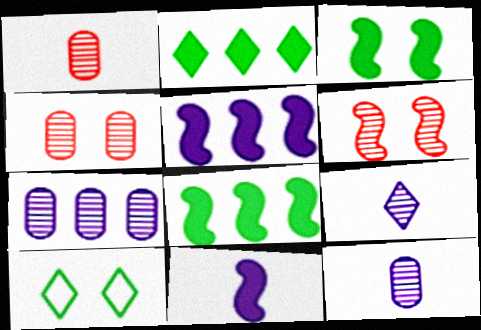[[1, 5, 10]]